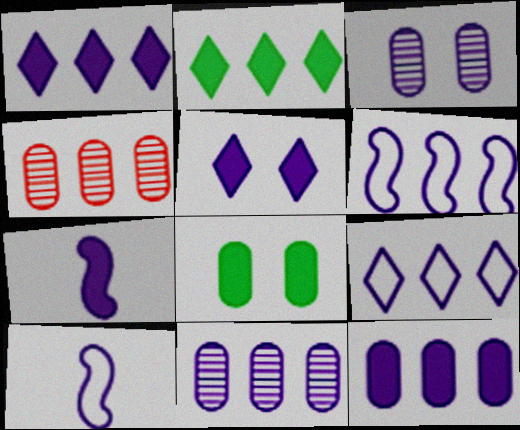[[1, 3, 10], 
[1, 6, 11], 
[2, 4, 6], 
[3, 7, 9], 
[5, 7, 12], 
[5, 10, 11]]